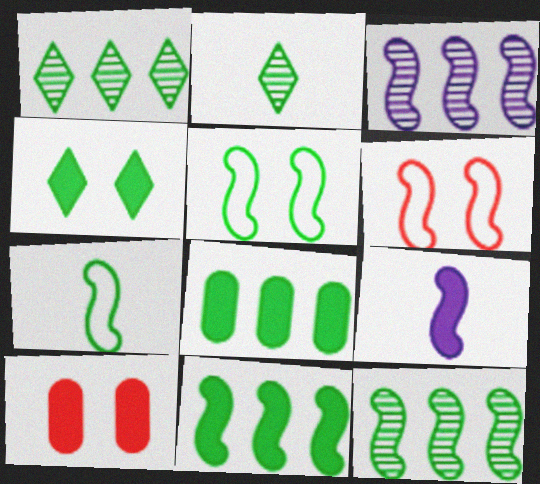[[2, 5, 8], 
[6, 9, 12]]